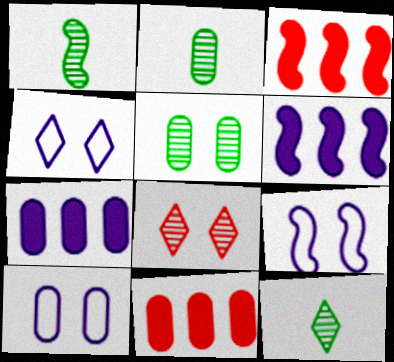[[1, 2, 12], 
[1, 3, 9], 
[1, 4, 11], 
[2, 3, 4], 
[2, 10, 11], 
[3, 10, 12], 
[4, 9, 10], 
[9, 11, 12]]